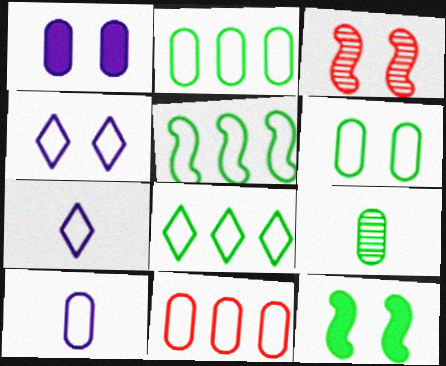[[1, 9, 11], 
[2, 5, 8], 
[6, 10, 11], 
[8, 9, 12]]